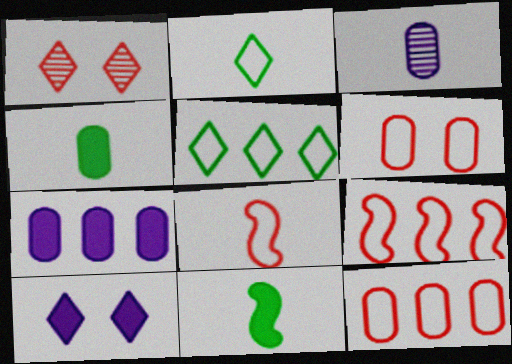[]